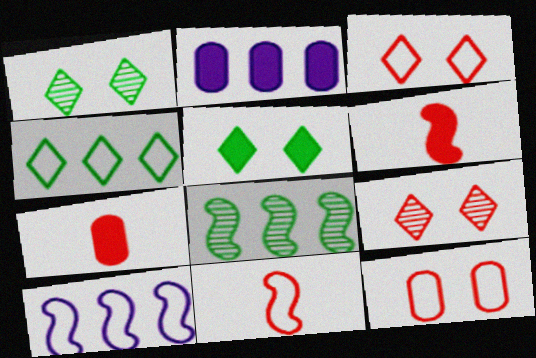[[1, 2, 11], 
[1, 7, 10], 
[2, 5, 6]]